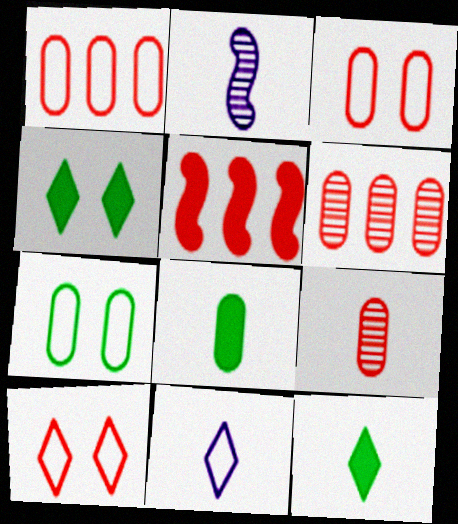[[1, 2, 4], 
[5, 9, 10]]